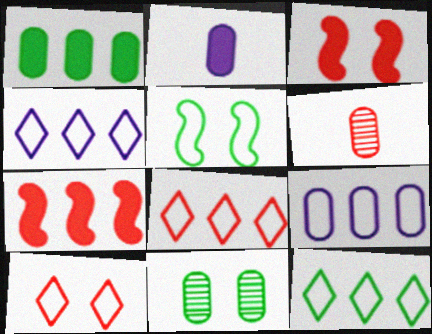[[3, 6, 8], 
[4, 8, 12], 
[6, 7, 10]]